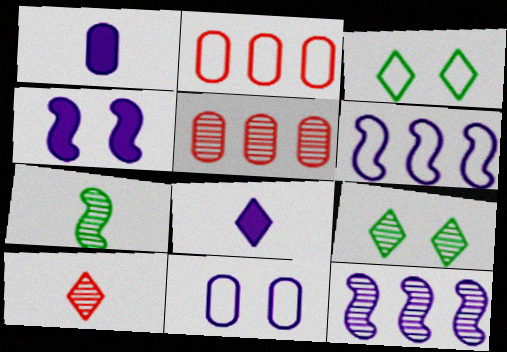[[8, 11, 12]]